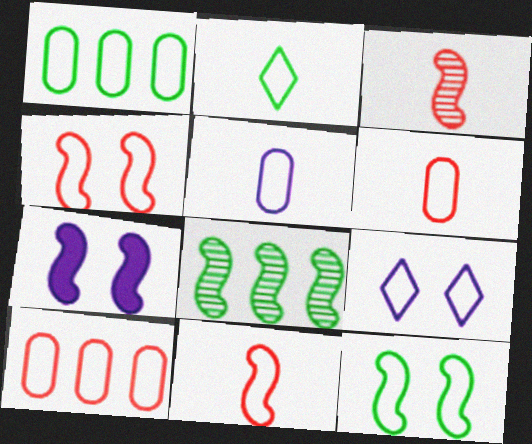[[1, 2, 12], 
[1, 9, 11], 
[2, 5, 11], 
[7, 8, 11]]